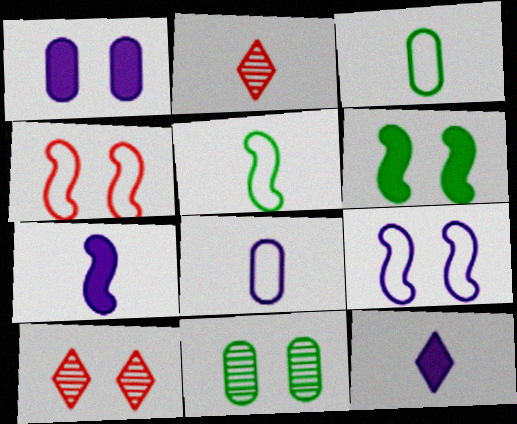[[2, 3, 7]]